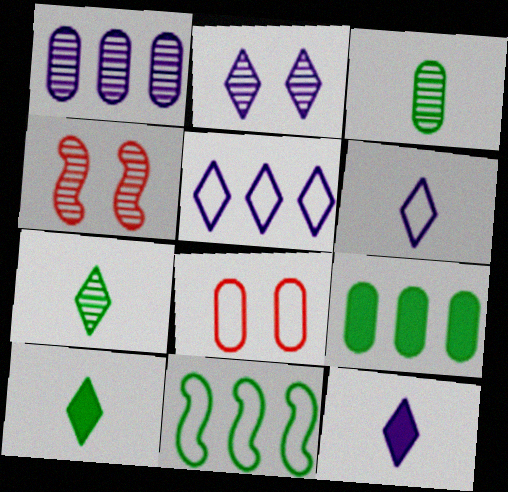[[1, 4, 7], 
[2, 5, 12], 
[4, 6, 9], 
[6, 8, 11]]